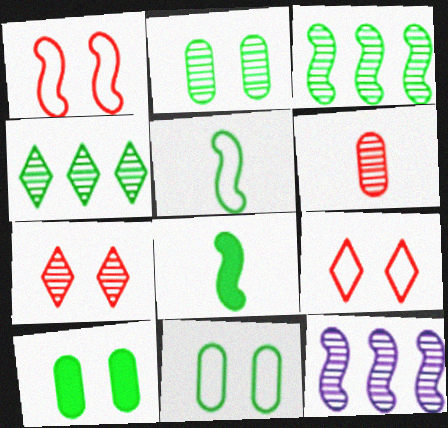[[1, 8, 12], 
[2, 10, 11], 
[4, 5, 10], 
[4, 8, 11]]